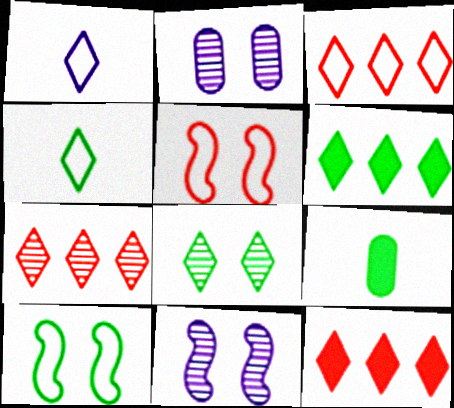[[1, 8, 12], 
[3, 7, 12], 
[3, 9, 11], 
[4, 6, 8]]